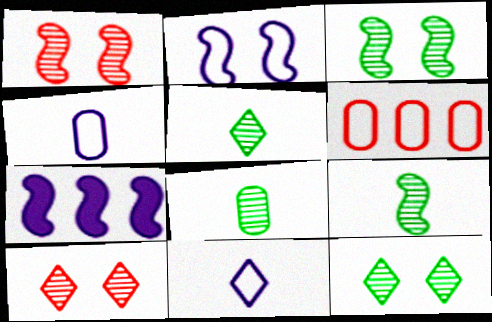[[5, 8, 9]]